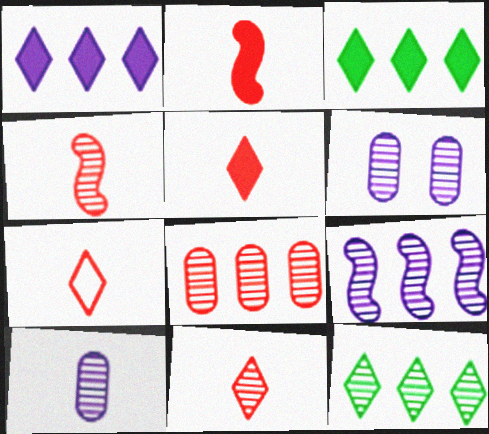[[4, 6, 12], 
[5, 7, 11], 
[8, 9, 12]]